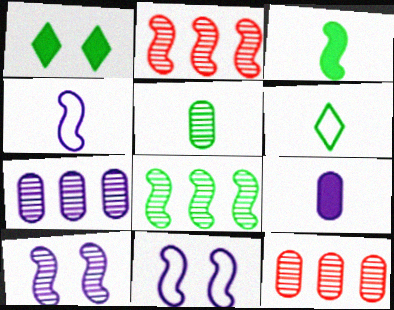[[1, 4, 12], 
[2, 3, 11], 
[3, 5, 6]]